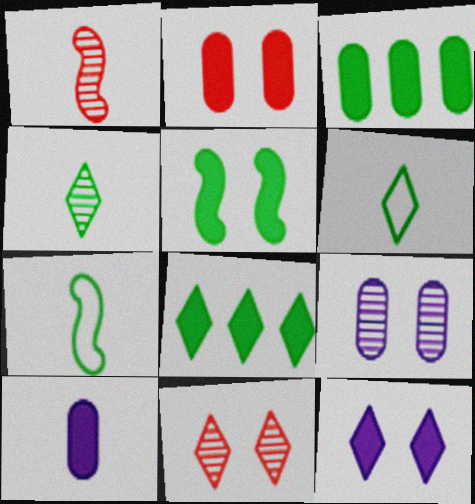[[1, 6, 10], 
[2, 3, 10], 
[2, 5, 12]]